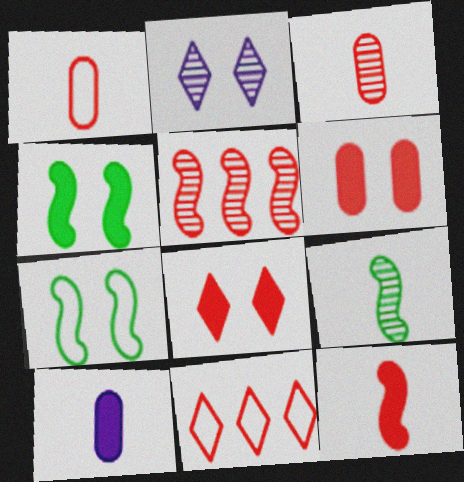[[1, 5, 8], 
[2, 6, 7]]